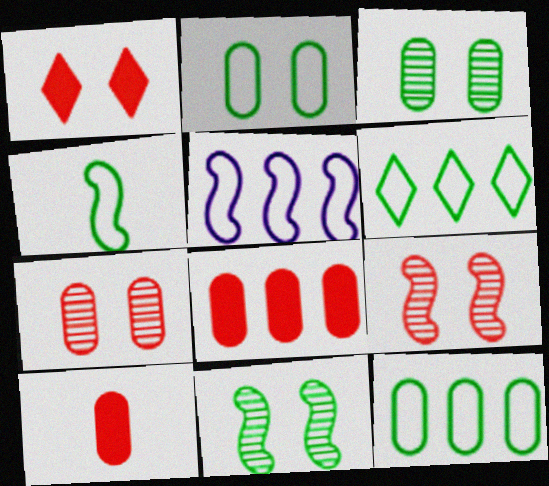[[2, 4, 6]]